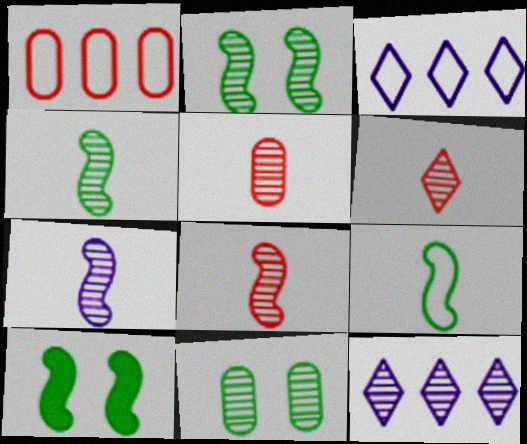[[2, 5, 12], 
[3, 5, 10], 
[4, 7, 8], 
[5, 6, 8], 
[8, 11, 12]]